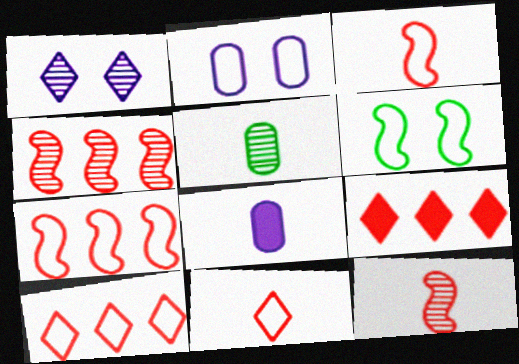[[1, 4, 5]]